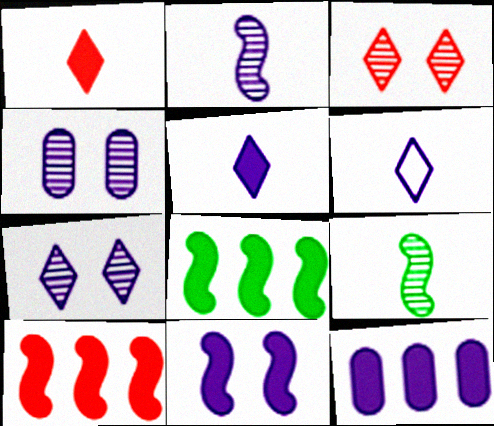[[5, 11, 12]]